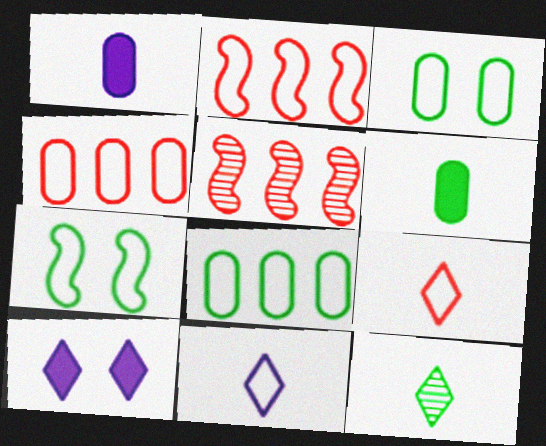[[2, 3, 11], 
[4, 7, 11]]